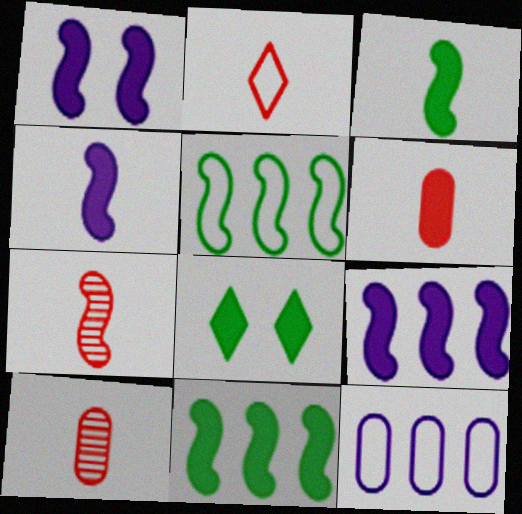[[1, 4, 9], 
[1, 5, 7], 
[2, 6, 7], 
[6, 8, 9], 
[7, 8, 12]]